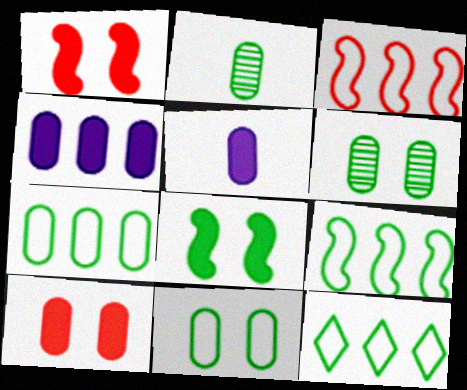[[2, 8, 12], 
[7, 9, 12]]